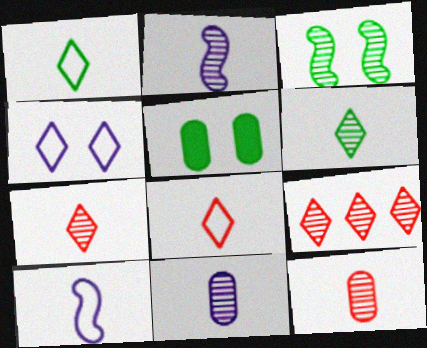[[2, 6, 12], 
[3, 9, 11], 
[5, 9, 10]]